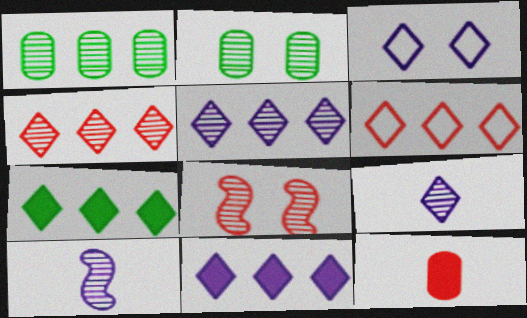[[1, 8, 9], 
[2, 4, 10], 
[3, 9, 11], 
[5, 6, 7], 
[6, 8, 12]]